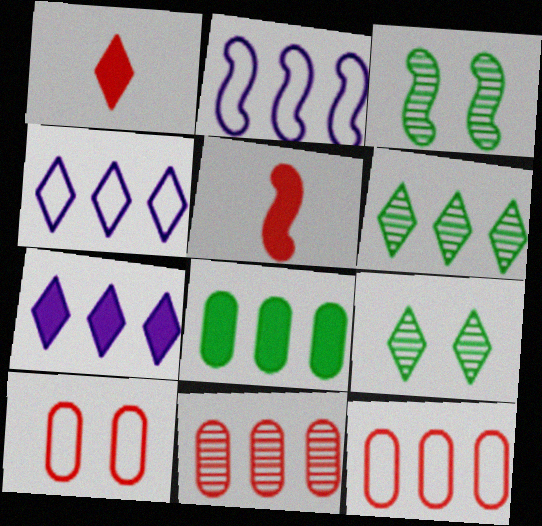[[1, 4, 9], 
[2, 3, 5]]